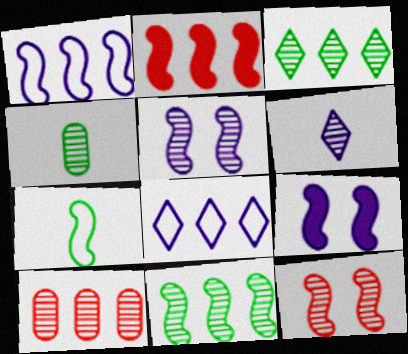[[1, 2, 11], 
[2, 5, 7]]